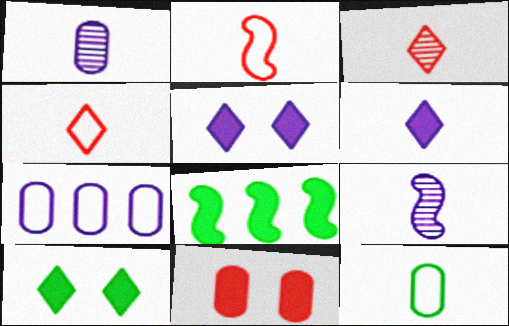[[5, 7, 9], 
[6, 8, 11]]